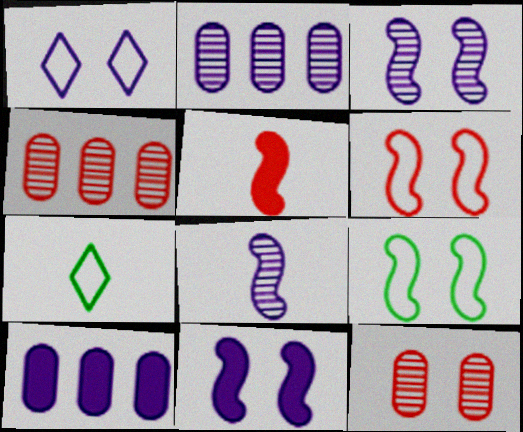[[1, 8, 10], 
[4, 7, 11]]